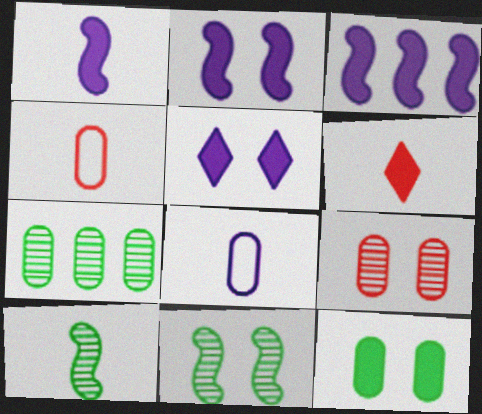[[1, 2, 3], 
[3, 6, 12], 
[6, 8, 10]]